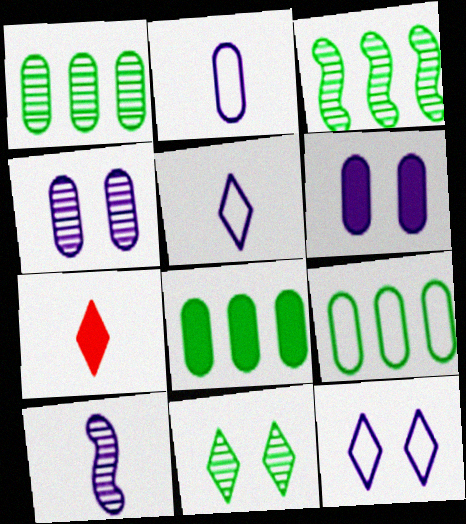[[1, 8, 9]]